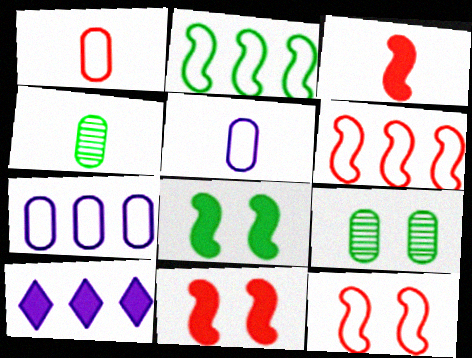[[4, 10, 12]]